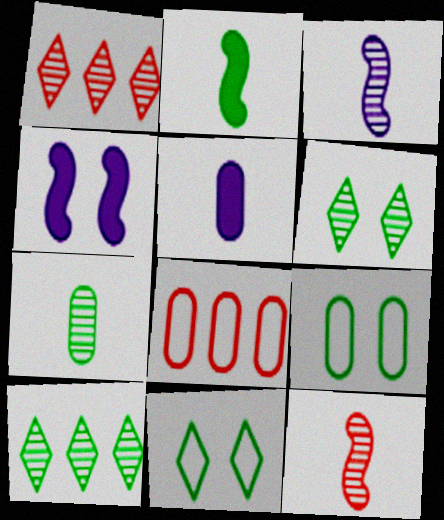[[2, 9, 10]]